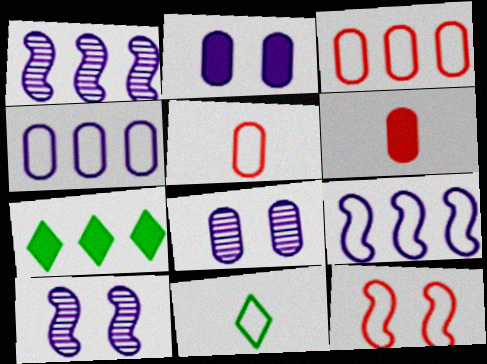[[1, 3, 7], 
[4, 11, 12], 
[5, 7, 10]]